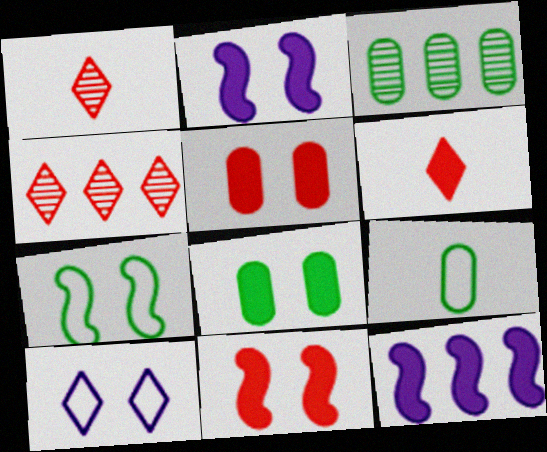[[2, 4, 9], 
[3, 8, 9], 
[6, 8, 12]]